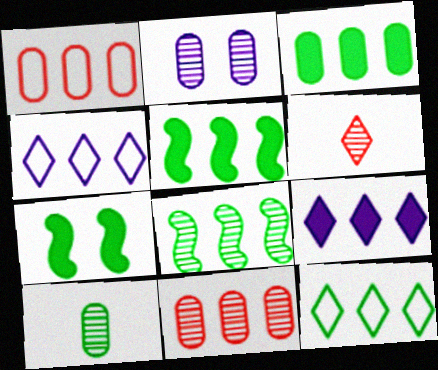[[1, 8, 9], 
[2, 6, 8], 
[2, 10, 11], 
[3, 8, 12], 
[4, 5, 11], 
[7, 10, 12]]